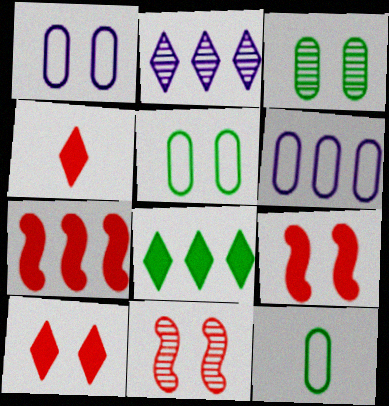[[2, 9, 12]]